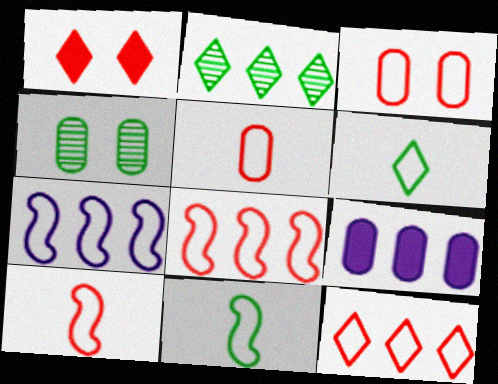[[2, 8, 9], 
[3, 6, 7], 
[3, 10, 12], 
[4, 5, 9]]